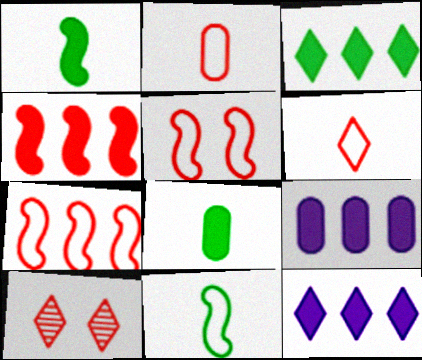[[2, 4, 10], 
[3, 4, 9], 
[9, 10, 11]]